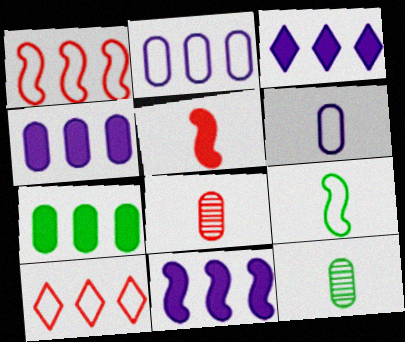[[3, 4, 11]]